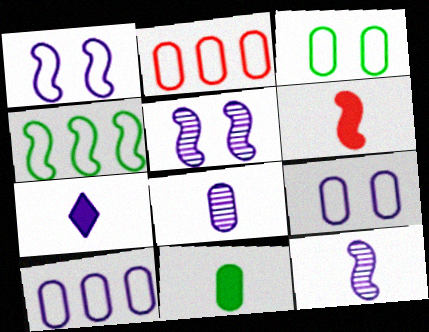[[4, 5, 6], 
[5, 7, 10], 
[6, 7, 11]]